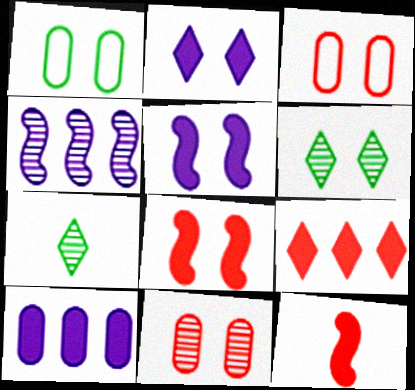[[3, 5, 6], 
[4, 7, 11]]